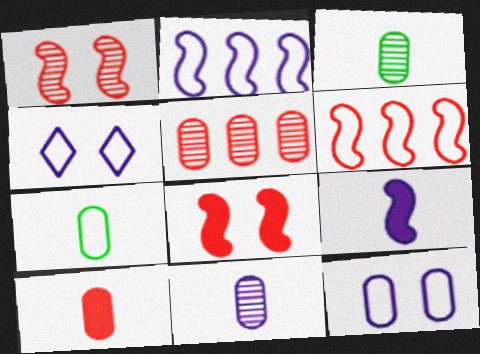[[4, 6, 7], 
[7, 10, 11]]